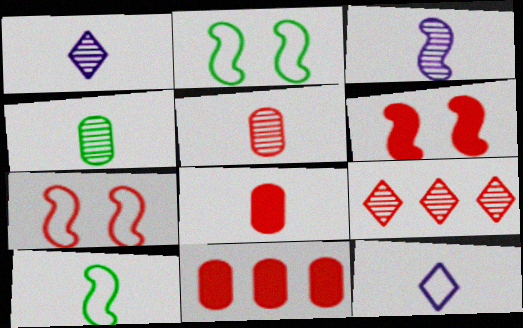[[1, 2, 11], 
[1, 8, 10], 
[7, 8, 9]]